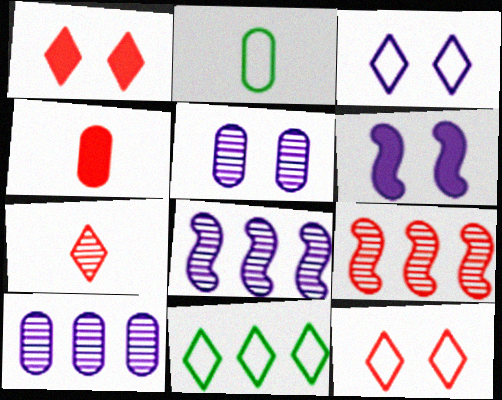[[1, 2, 8], 
[3, 5, 6], 
[4, 9, 12]]